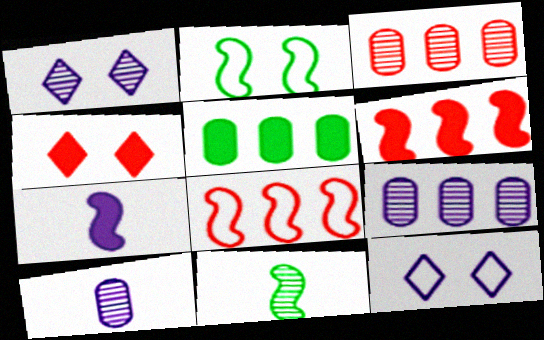[[1, 3, 11], 
[4, 5, 7], 
[7, 9, 12]]